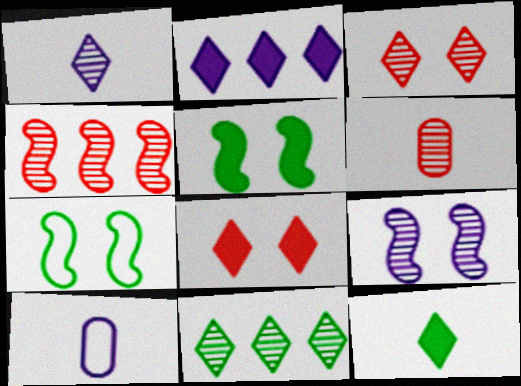[[1, 3, 11], 
[2, 6, 7], 
[2, 8, 12], 
[2, 9, 10], 
[3, 4, 6], 
[6, 9, 11]]